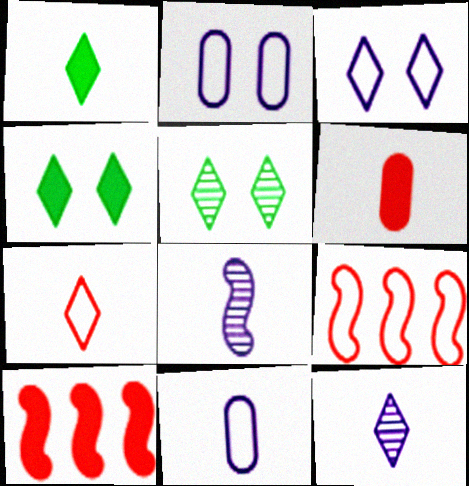[[1, 7, 12], 
[5, 10, 11]]